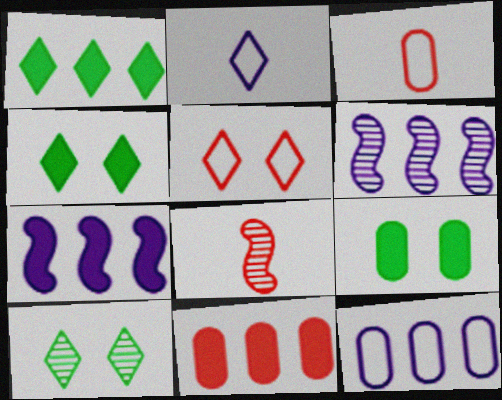[[1, 7, 11], 
[3, 4, 6], 
[3, 7, 10], 
[4, 8, 12], 
[5, 8, 11]]